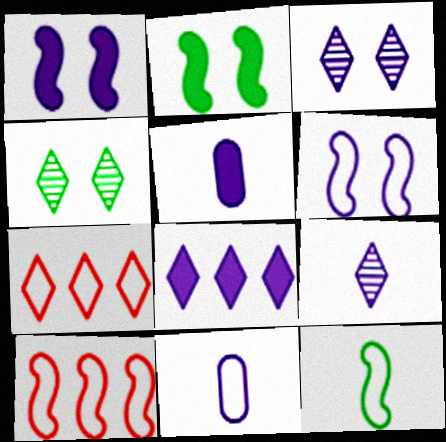[[1, 5, 8], 
[4, 5, 10], 
[6, 10, 12]]